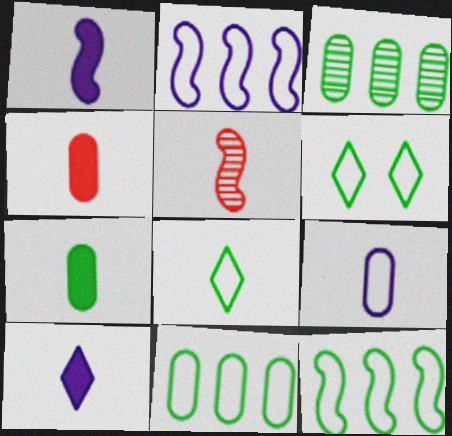[]